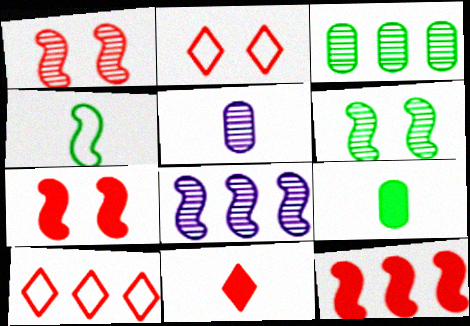[[2, 8, 9], 
[4, 5, 11], 
[4, 7, 8]]